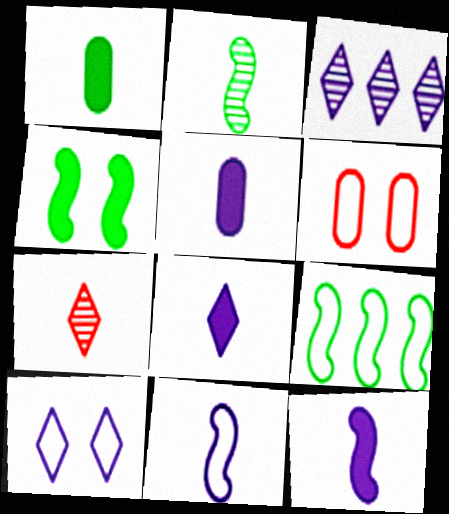[[1, 7, 11], 
[2, 4, 9], 
[3, 8, 10], 
[5, 8, 12]]